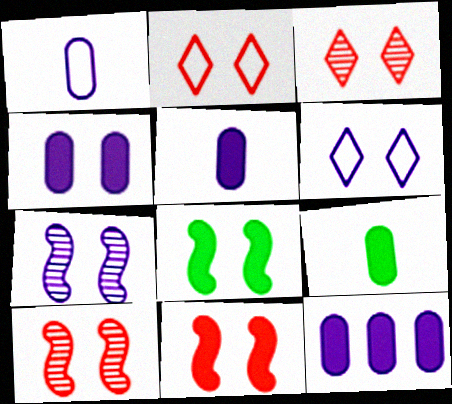[[4, 5, 12], 
[4, 6, 7]]